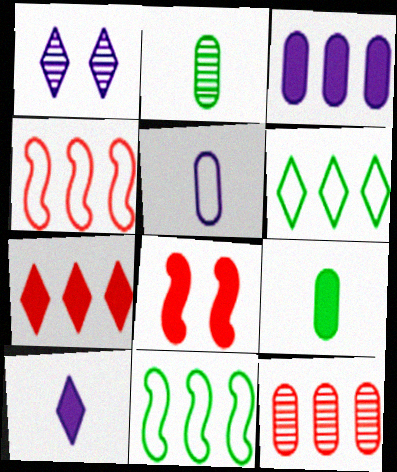[[1, 4, 9], 
[4, 7, 12]]